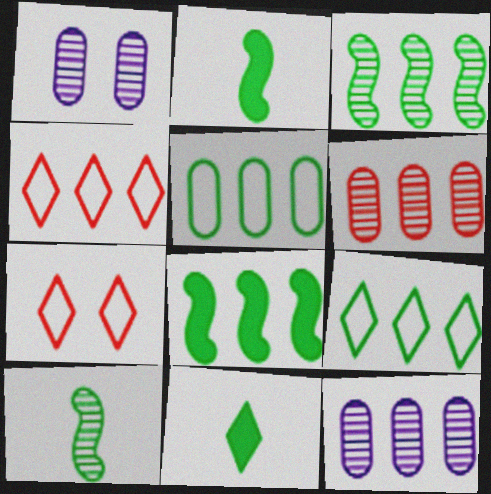[[1, 2, 4], 
[2, 7, 12], 
[4, 8, 12]]